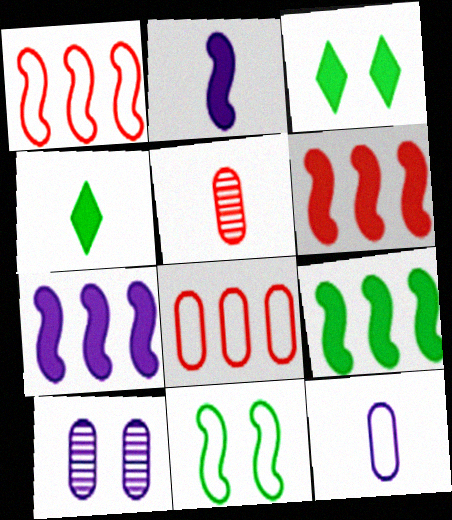[[1, 4, 10], 
[6, 7, 9]]